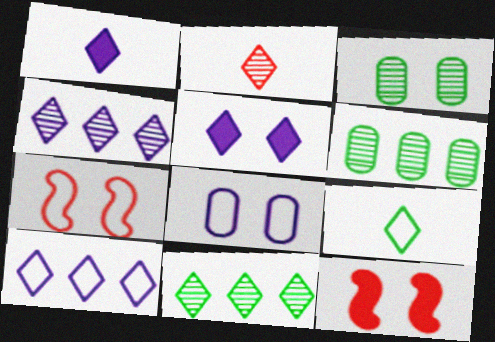[[1, 2, 9], 
[1, 6, 7], 
[3, 5, 7]]